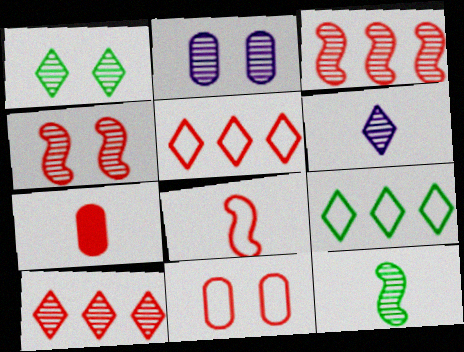[[1, 2, 4], 
[1, 6, 10], 
[2, 10, 12], 
[4, 5, 7], 
[5, 8, 11]]